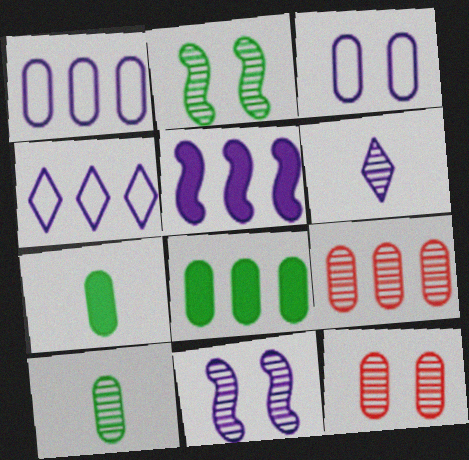[[1, 7, 12], 
[1, 8, 9], 
[2, 6, 9], 
[3, 5, 6], 
[3, 7, 9]]